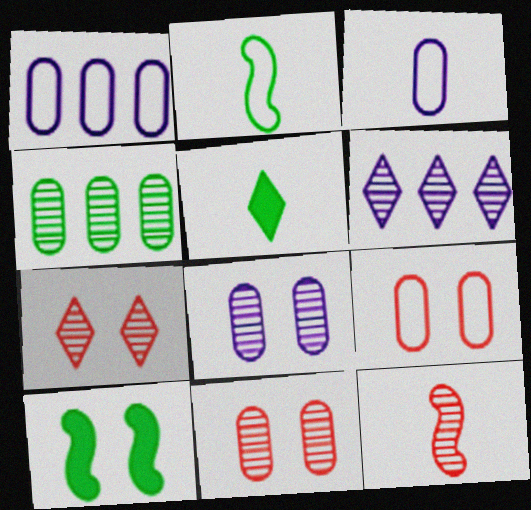[[3, 5, 12]]